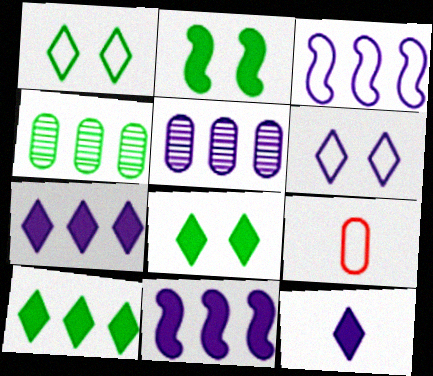[[1, 3, 9], 
[3, 5, 7]]